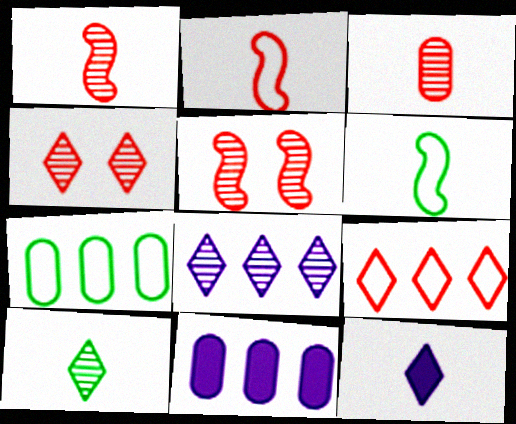[[3, 6, 12], 
[4, 6, 11], 
[4, 8, 10], 
[5, 7, 12]]